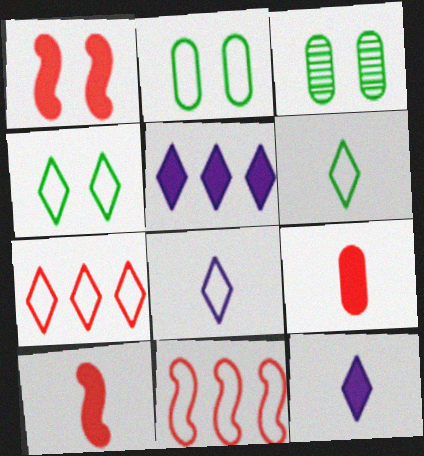[[2, 8, 11], 
[3, 11, 12], 
[4, 7, 8]]